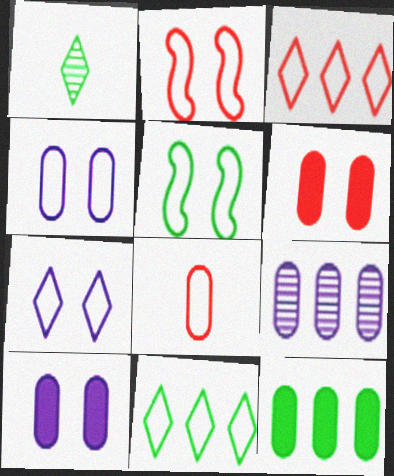[[1, 5, 12], 
[2, 3, 8]]